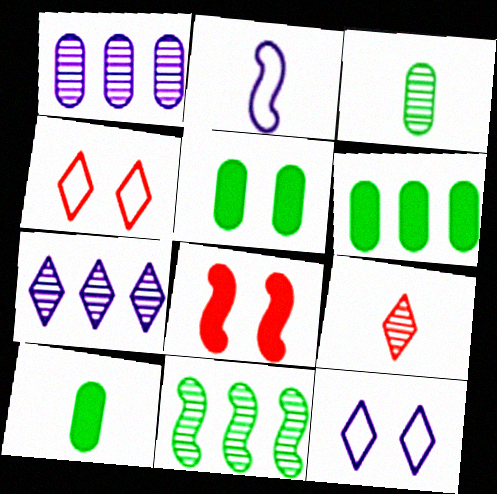[[2, 8, 11], 
[2, 9, 10], 
[5, 6, 10]]